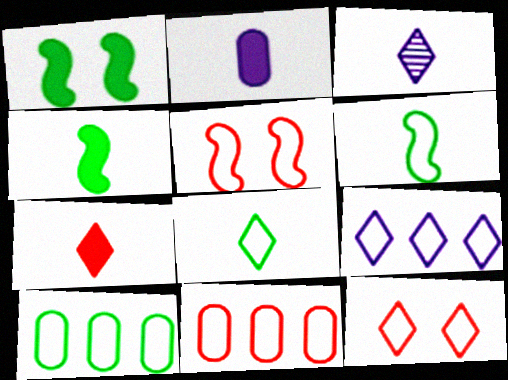[[1, 3, 11], 
[2, 4, 7], 
[3, 7, 8], 
[8, 9, 12]]